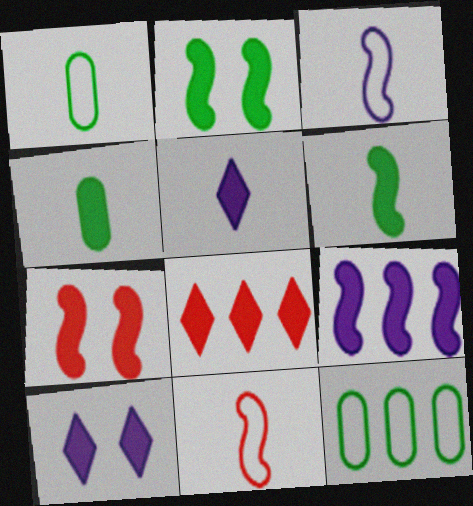[[6, 7, 9]]